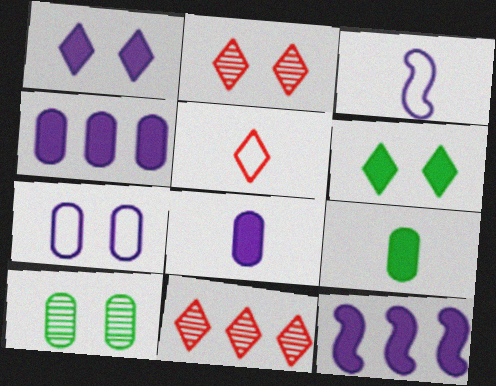[[1, 8, 12], 
[5, 10, 12]]